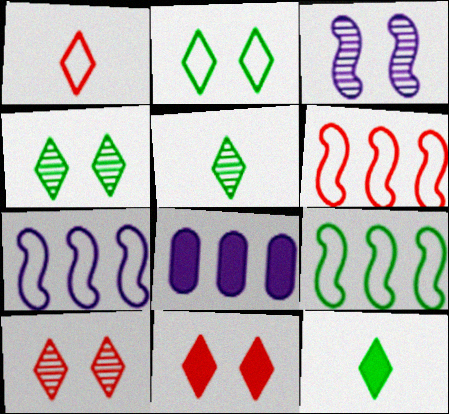[[6, 7, 9]]